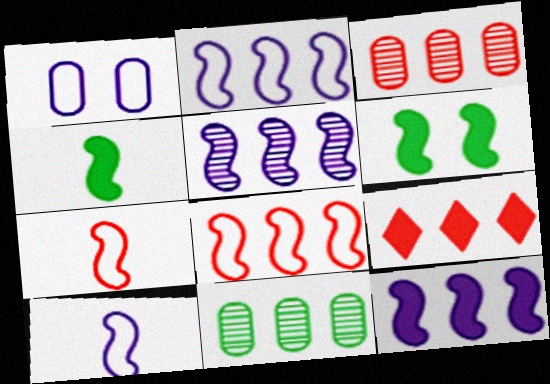[[2, 5, 12], 
[2, 9, 11], 
[3, 8, 9], 
[5, 6, 7]]